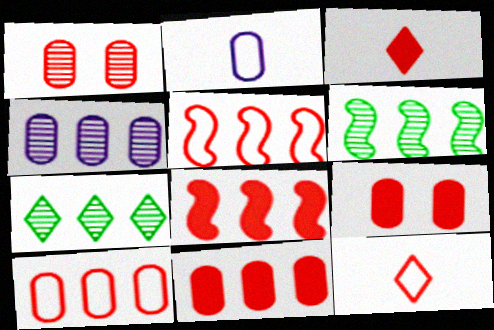[[1, 3, 5], 
[1, 8, 12], 
[3, 8, 9]]